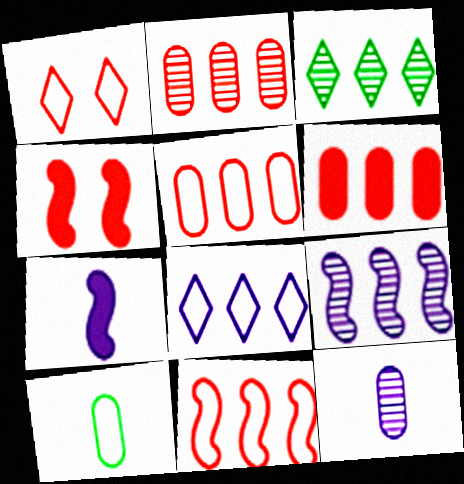[[2, 3, 9], 
[2, 5, 6]]